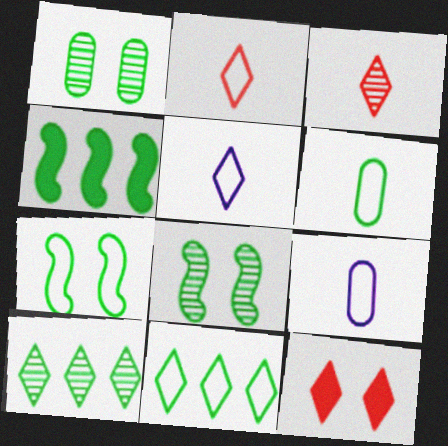[[5, 10, 12], 
[6, 7, 11]]